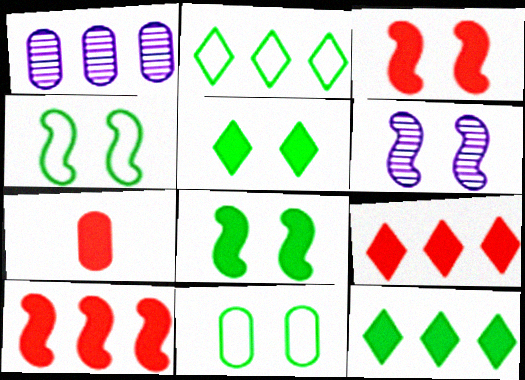[[1, 2, 10], 
[1, 7, 11], 
[2, 6, 7], 
[3, 4, 6], 
[3, 7, 9]]